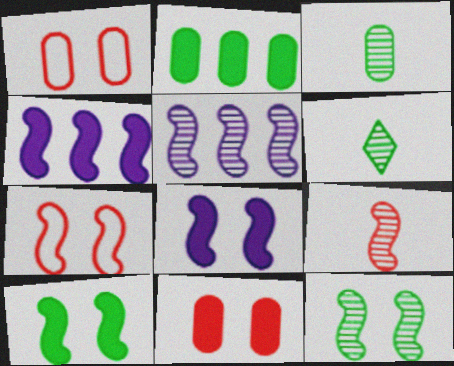[[1, 4, 6], 
[5, 9, 12], 
[7, 8, 12]]